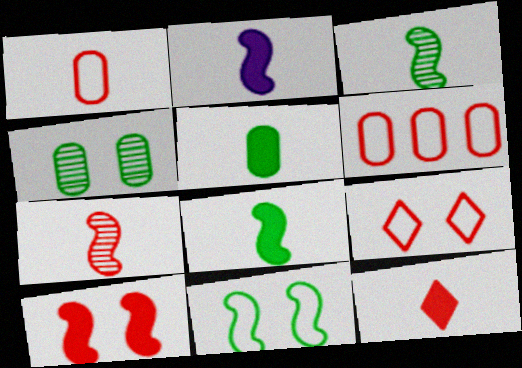[[1, 7, 12], 
[2, 5, 12]]